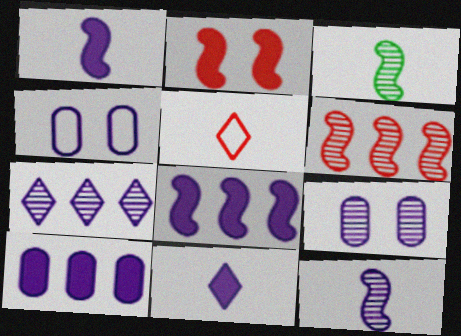[[1, 4, 7], 
[7, 9, 12]]